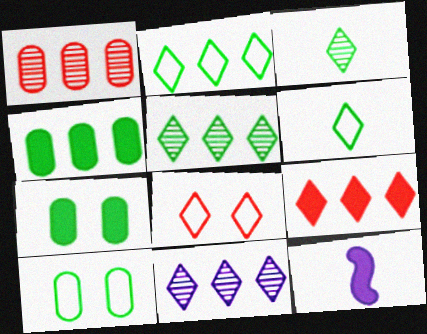[[2, 9, 11], 
[7, 9, 12]]